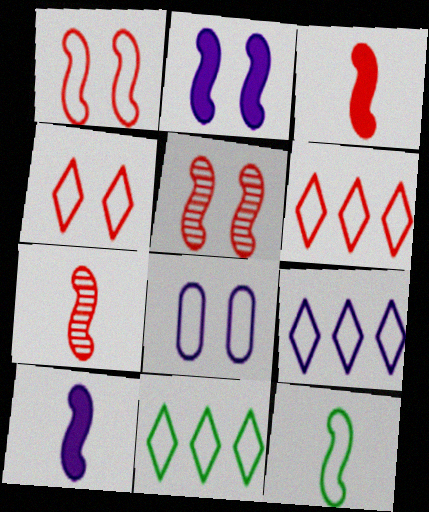[[6, 8, 12], 
[6, 9, 11], 
[7, 10, 12]]